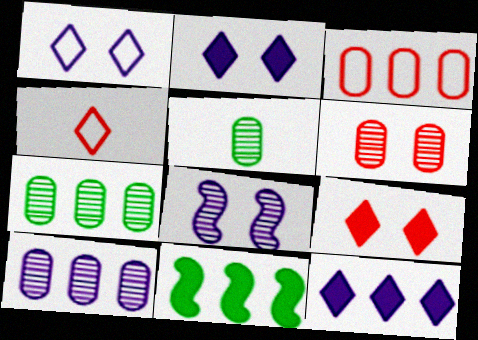[[5, 6, 10]]